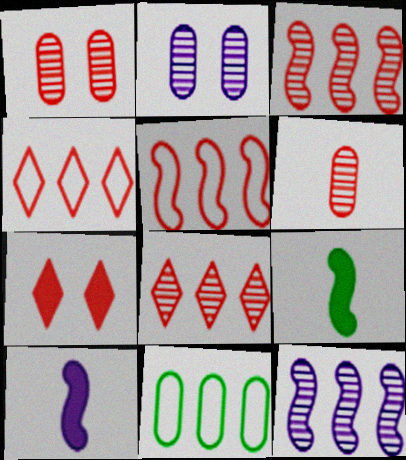[[2, 4, 9], 
[5, 6, 7]]